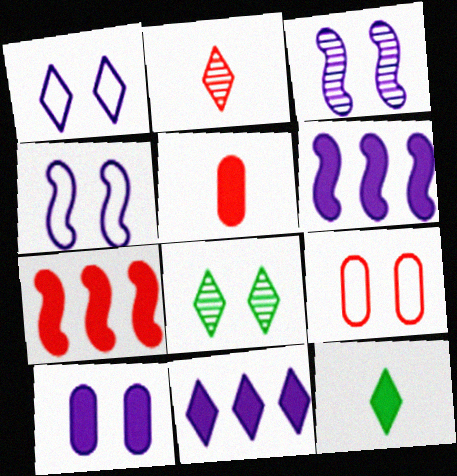[[1, 3, 10], 
[2, 7, 9], 
[7, 10, 12]]